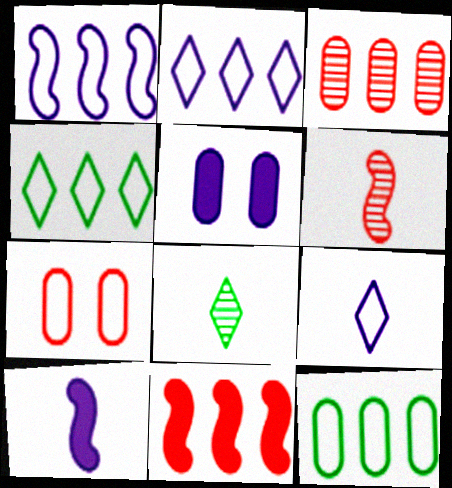[[4, 5, 6]]